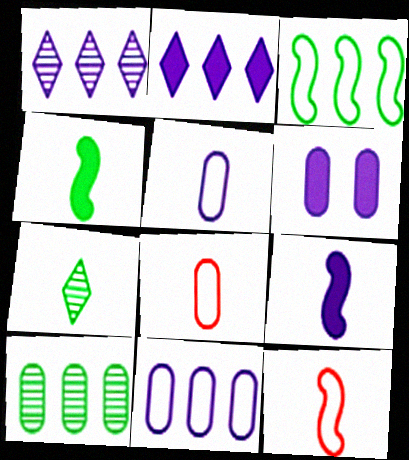[[2, 6, 9], 
[6, 8, 10], 
[7, 8, 9]]